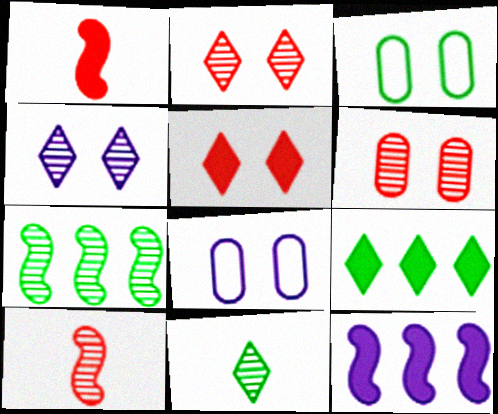[[8, 9, 10]]